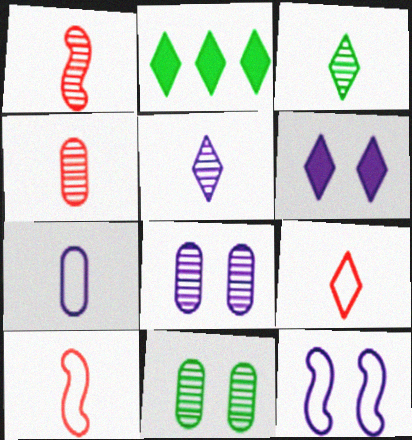[[2, 4, 12], 
[2, 8, 10], 
[6, 8, 12]]